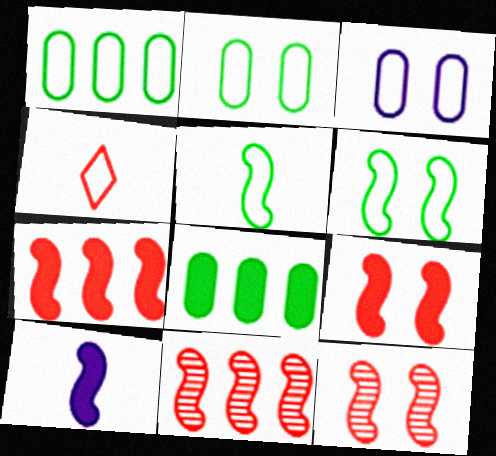[[6, 10, 11]]